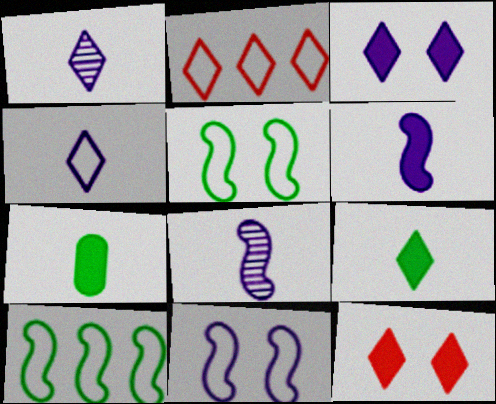[]